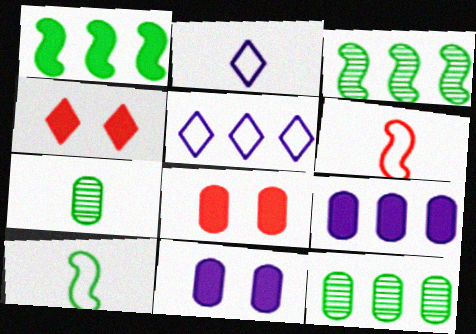[[2, 3, 8]]